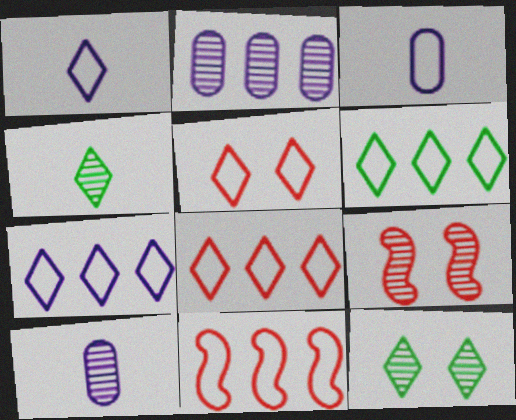[[1, 5, 6], 
[2, 4, 9], 
[6, 7, 8]]